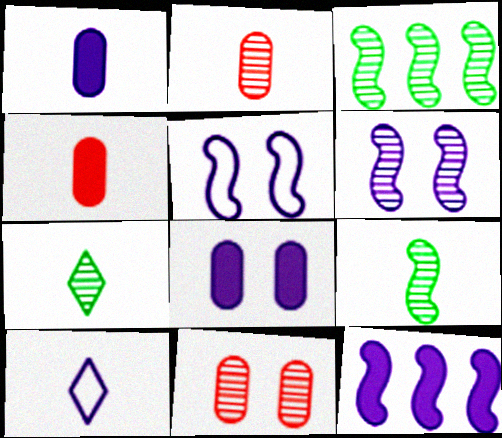[[4, 9, 10]]